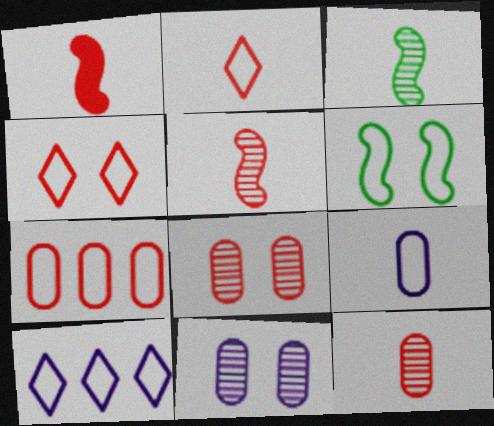[[1, 2, 12]]